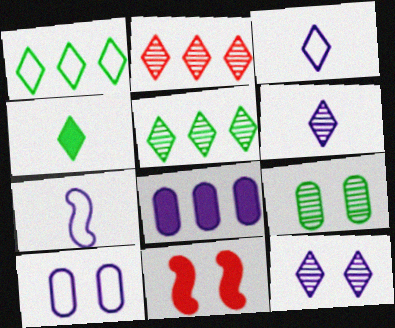[[4, 8, 11], 
[7, 8, 12]]